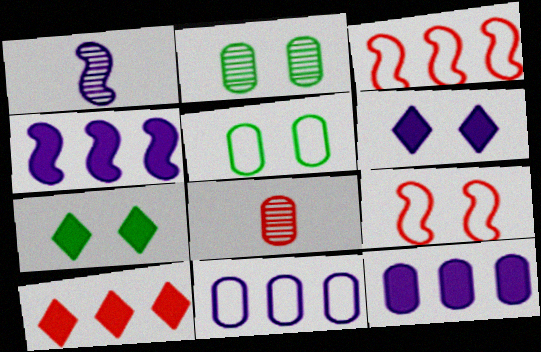[[1, 5, 10], 
[1, 6, 11], 
[2, 6, 9], 
[5, 8, 12], 
[8, 9, 10]]